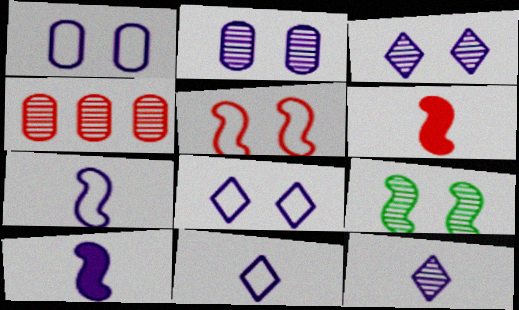[[4, 9, 12]]